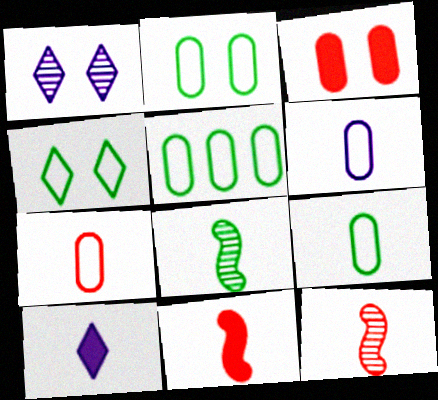[[1, 5, 11], 
[2, 5, 9], 
[6, 7, 9], 
[7, 8, 10], 
[9, 10, 12]]